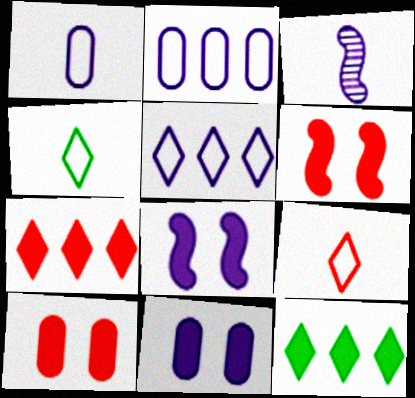[[3, 5, 11]]